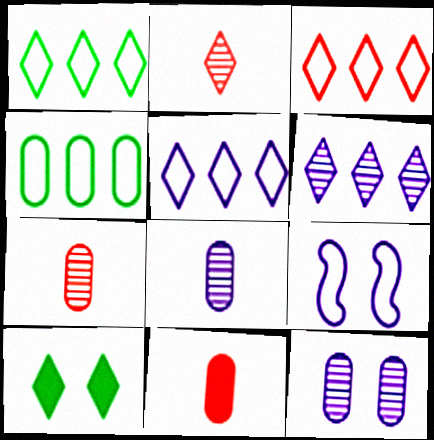[[1, 3, 5], 
[2, 5, 10], 
[4, 11, 12]]